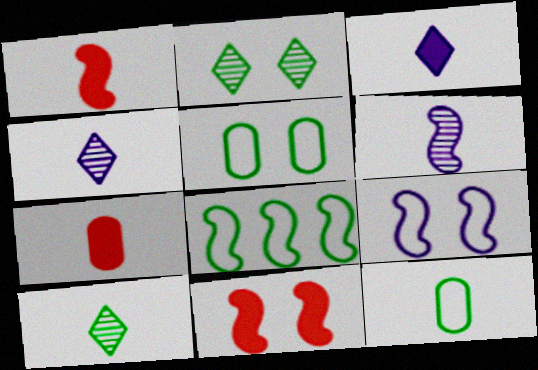[[1, 4, 12], 
[6, 8, 11]]